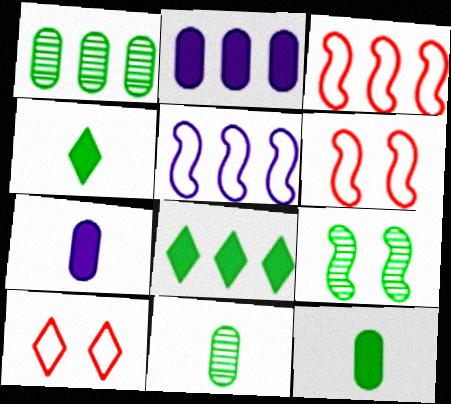[]